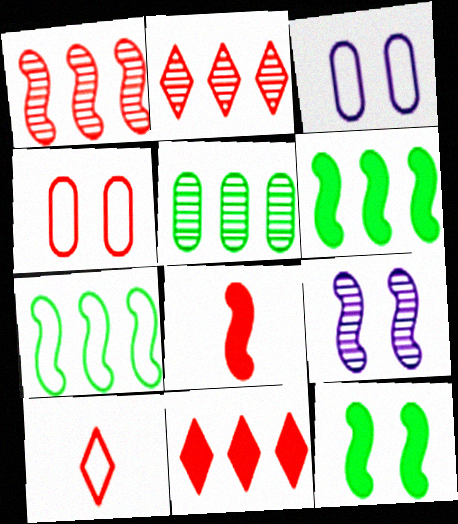[[2, 4, 8], 
[3, 7, 10], 
[7, 8, 9]]